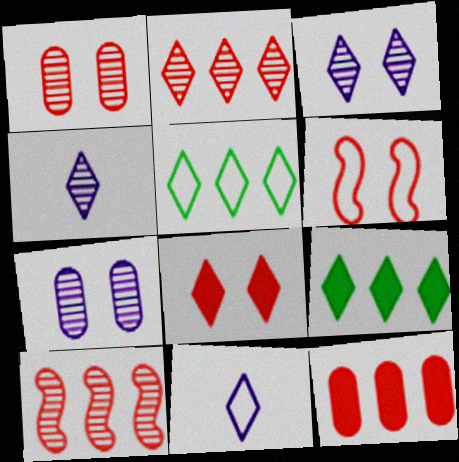[[1, 6, 8], 
[4, 5, 8]]